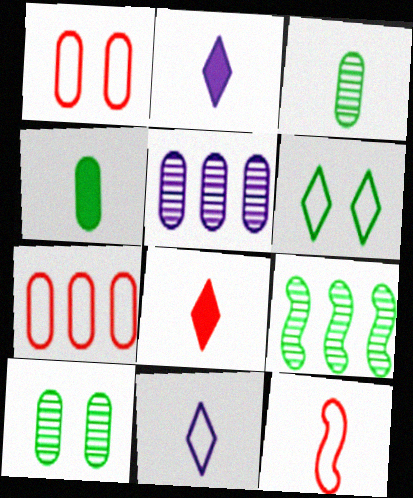[[1, 2, 9], 
[1, 4, 5], 
[2, 3, 12], 
[4, 6, 9]]